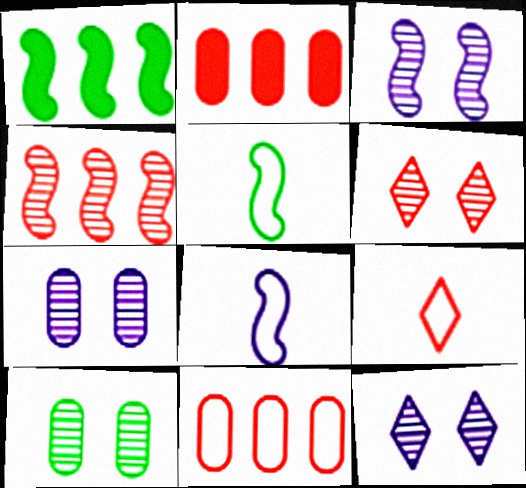[[1, 7, 9], 
[2, 5, 12], 
[3, 6, 10], 
[3, 7, 12]]